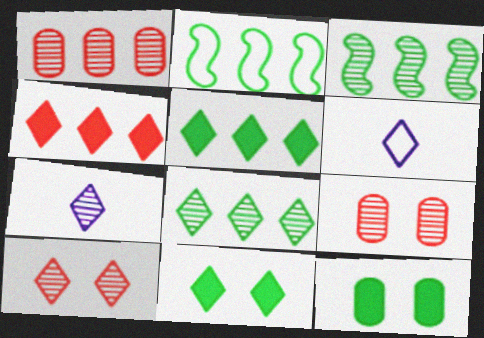[[3, 7, 9], 
[5, 6, 10], 
[7, 8, 10]]